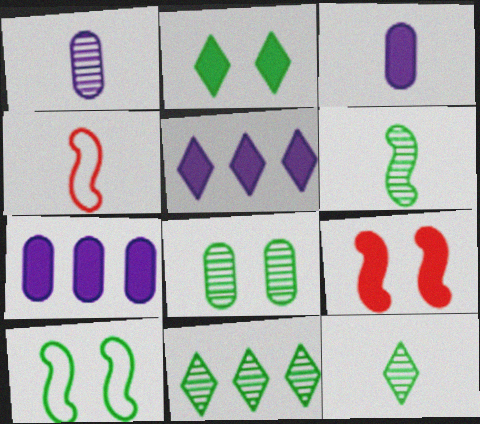[[2, 8, 10], 
[3, 4, 12], 
[4, 5, 8], 
[6, 8, 11]]